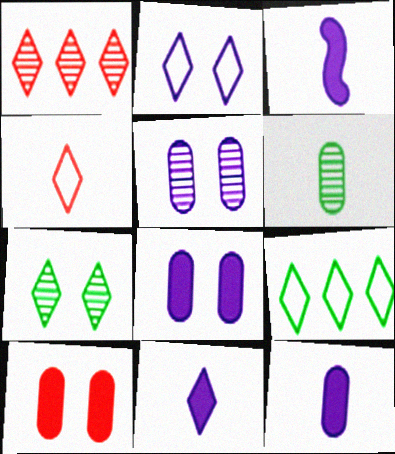[[2, 4, 9], 
[3, 4, 6], 
[3, 11, 12]]